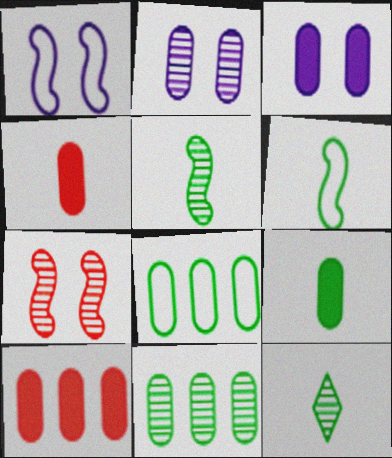[[1, 10, 12], 
[2, 4, 8], 
[3, 9, 10], 
[6, 9, 12]]